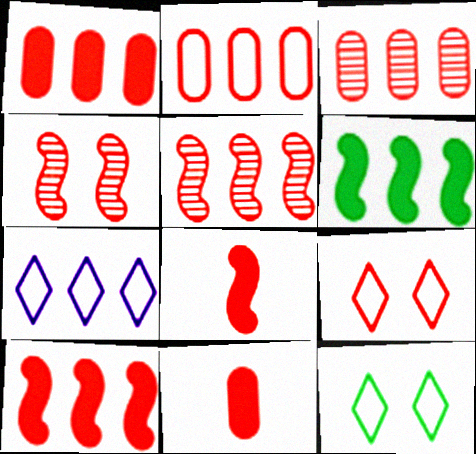[[1, 2, 3], 
[3, 6, 7], 
[3, 8, 9], 
[5, 9, 11]]